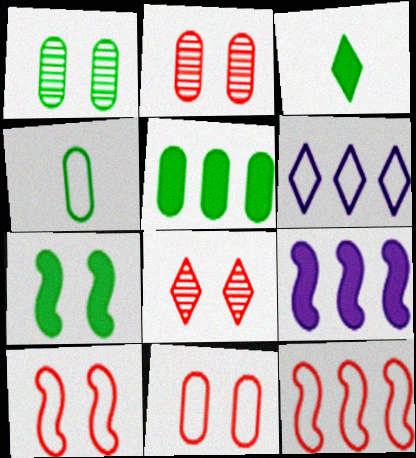[[1, 4, 5], 
[3, 5, 7], 
[3, 6, 8], 
[4, 6, 10], 
[4, 8, 9]]